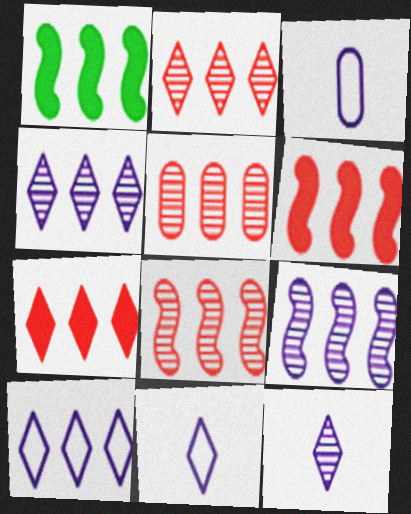[[1, 5, 10], 
[2, 5, 8]]